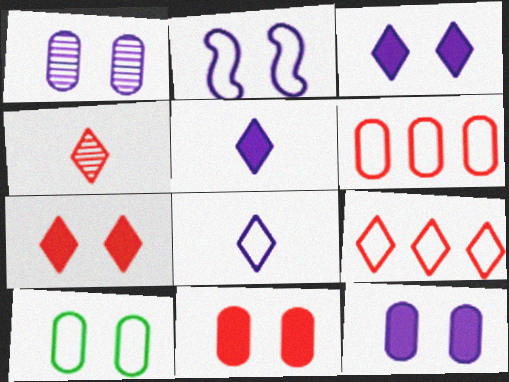[[1, 2, 3], 
[1, 10, 11], 
[4, 7, 9]]